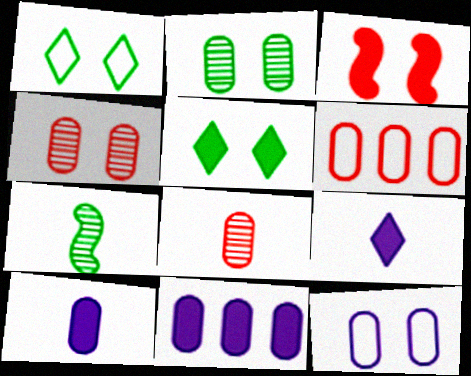[[2, 6, 10]]